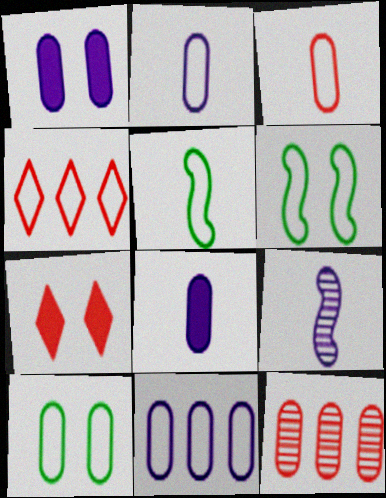[[2, 4, 6], 
[3, 10, 11], 
[8, 10, 12]]